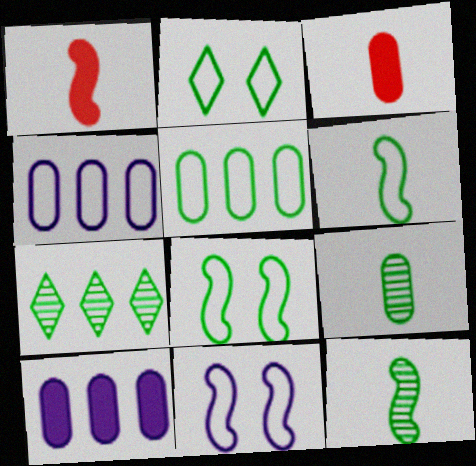[[2, 5, 6], 
[3, 7, 11]]